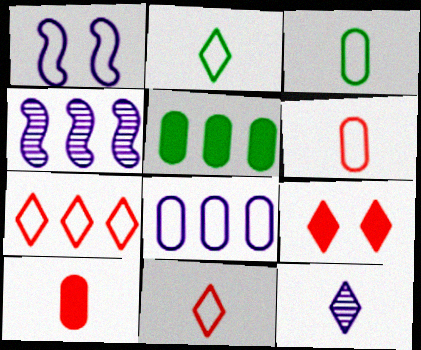[[1, 3, 7], 
[3, 4, 9], 
[4, 5, 7]]